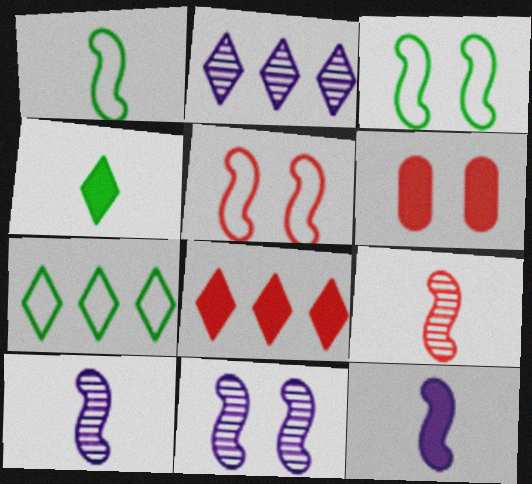[[1, 2, 6], 
[1, 9, 12], 
[2, 7, 8], 
[6, 7, 10]]